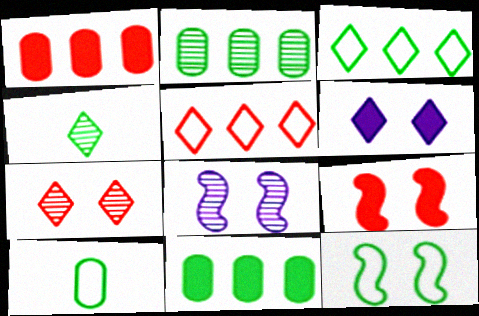[[3, 10, 12], 
[4, 5, 6], 
[4, 11, 12], 
[8, 9, 12]]